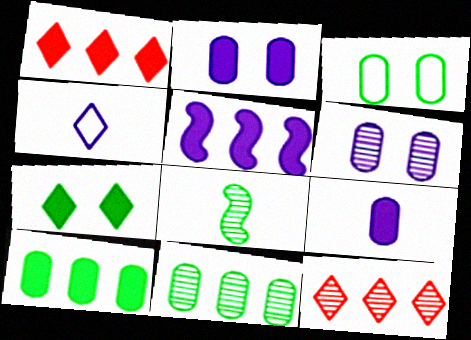[[1, 5, 10], 
[4, 5, 6], 
[4, 7, 12], 
[6, 8, 12]]